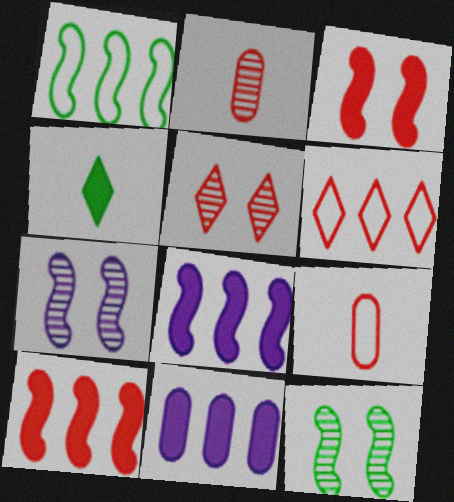[[2, 3, 6], 
[3, 4, 11], 
[5, 9, 10]]